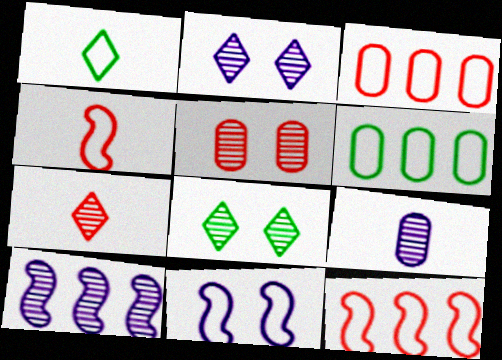[[1, 3, 11], 
[2, 9, 10]]